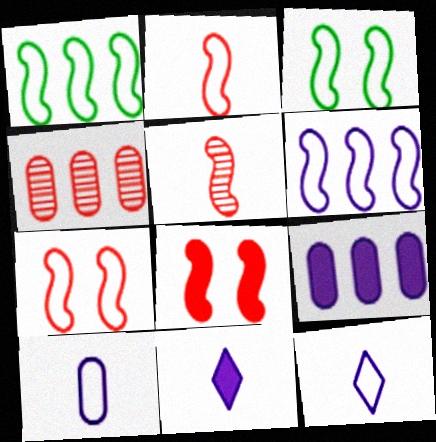[[2, 3, 6], 
[3, 4, 11]]